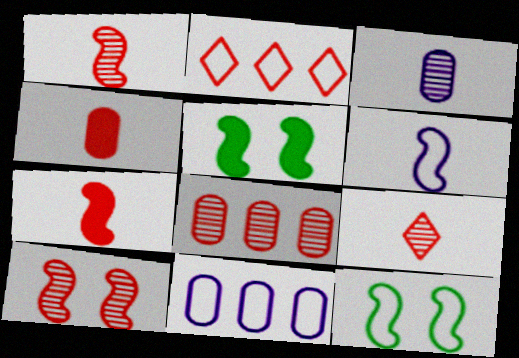[[2, 3, 5], 
[2, 4, 10], 
[5, 9, 11], 
[8, 9, 10]]